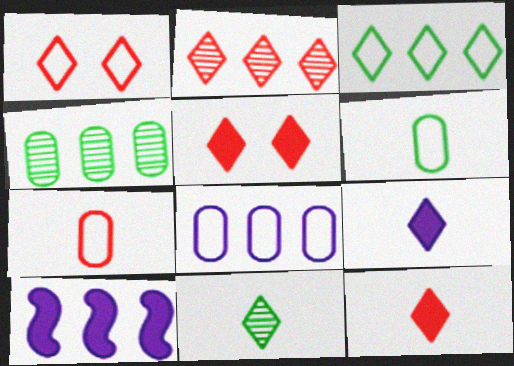[[1, 2, 12]]